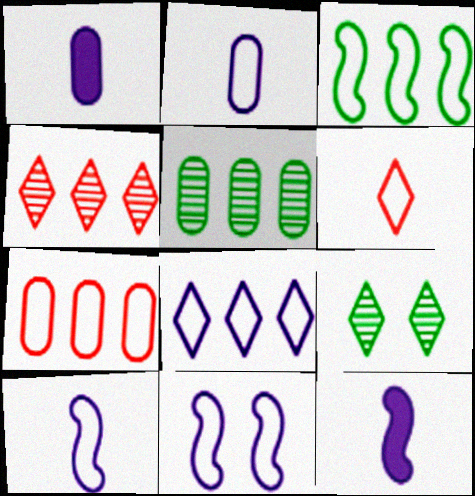[[2, 8, 11], 
[3, 7, 8], 
[7, 9, 12]]